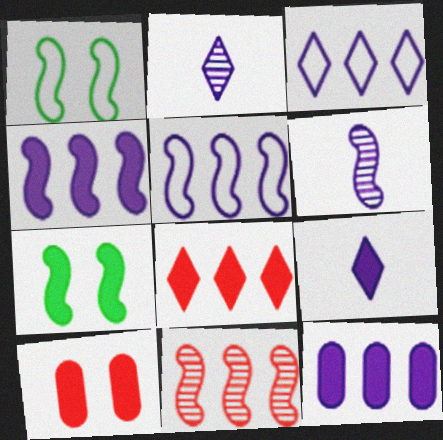[]